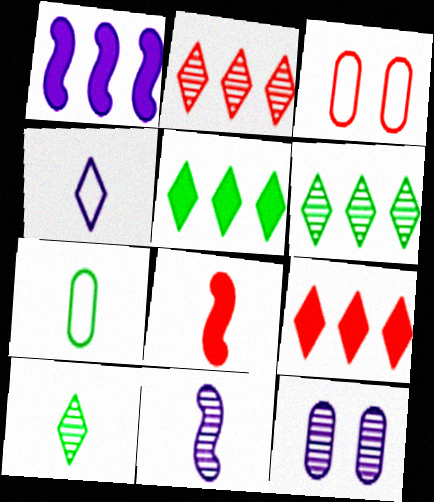[[1, 3, 10], 
[1, 4, 12], 
[2, 3, 8], 
[3, 5, 11]]